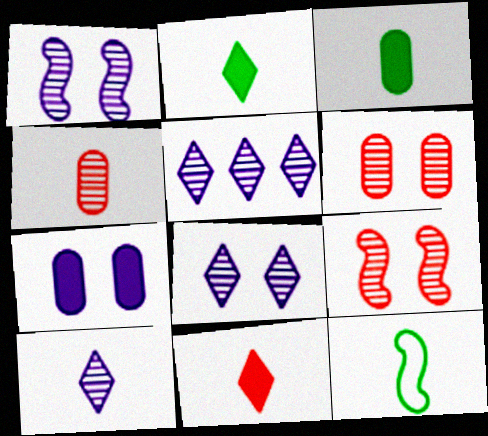[[5, 8, 10]]